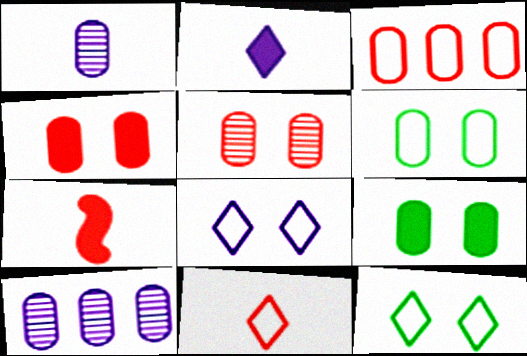[[1, 3, 9], 
[7, 10, 12]]